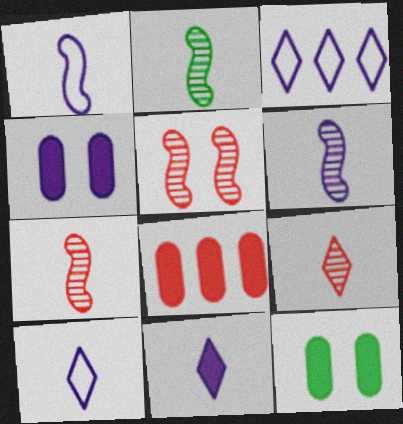[[2, 6, 7], 
[3, 4, 6], 
[3, 7, 12]]